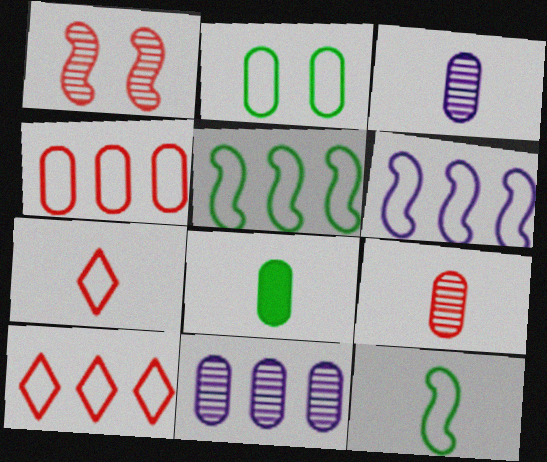[[2, 6, 7]]